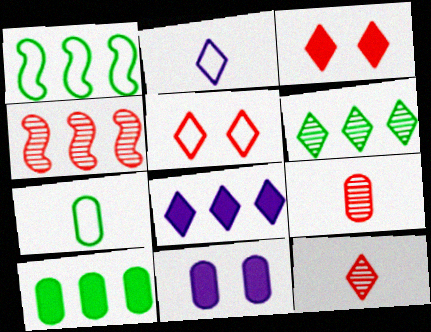[[1, 6, 10], 
[1, 11, 12], 
[2, 3, 6]]